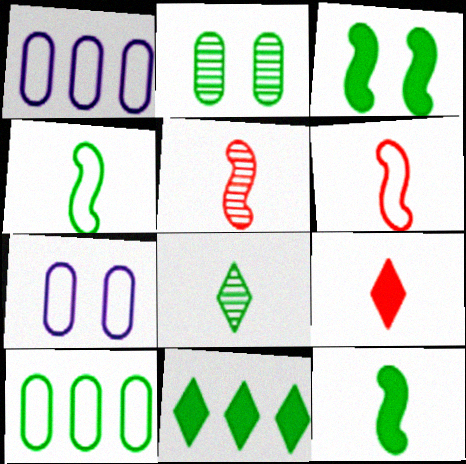[[2, 4, 11], 
[3, 8, 10], 
[5, 7, 11]]